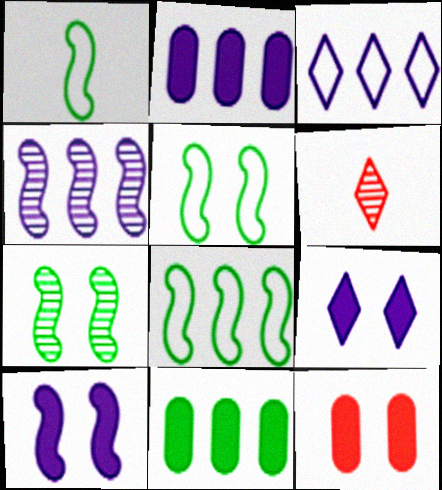[[1, 5, 8], 
[2, 3, 4], 
[2, 5, 6]]